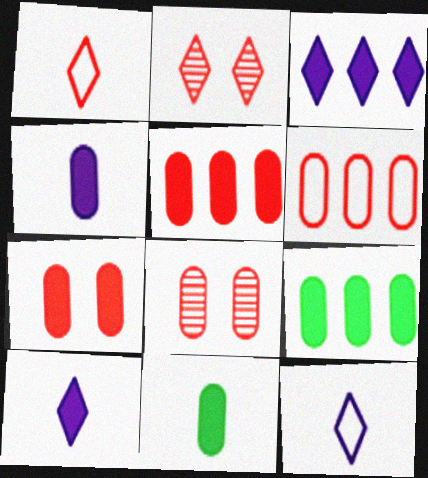[[4, 7, 9]]